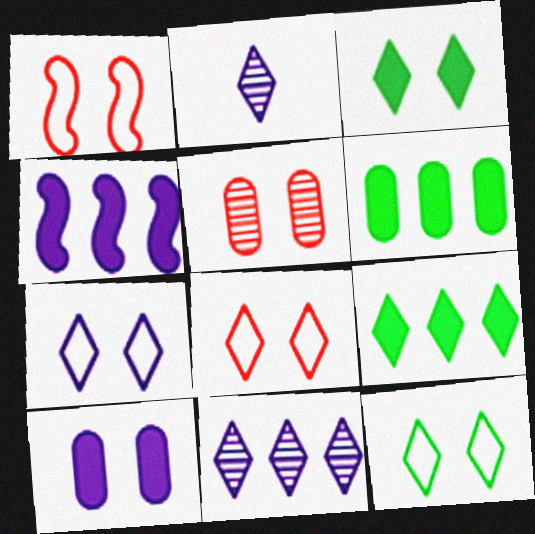[[1, 2, 6], 
[2, 8, 9], 
[7, 8, 12]]